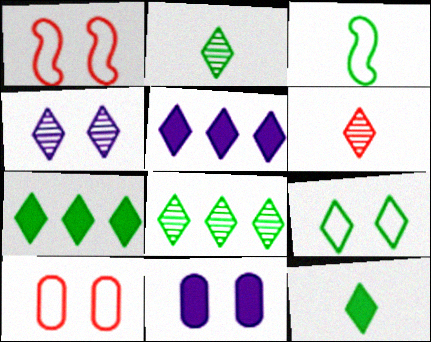[[2, 7, 9], 
[4, 6, 8], 
[5, 6, 9], 
[8, 9, 12]]